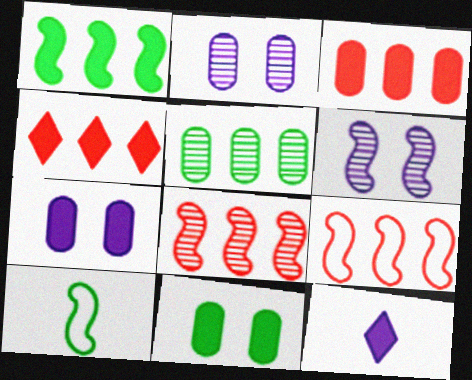[[2, 4, 10]]